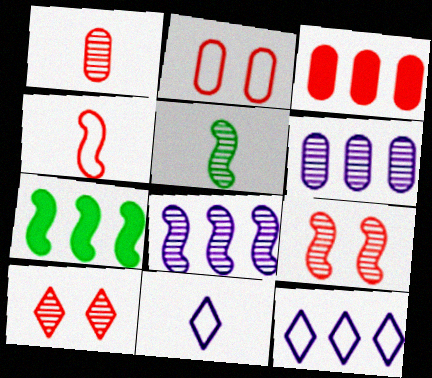[[1, 2, 3], 
[3, 4, 10], 
[5, 6, 10], 
[5, 8, 9]]